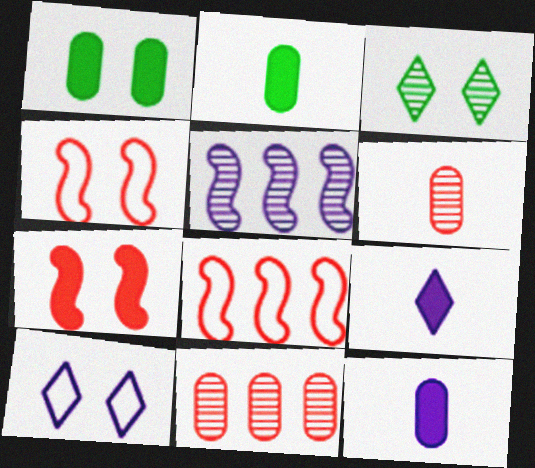[[3, 5, 6], 
[3, 8, 12], 
[5, 10, 12]]